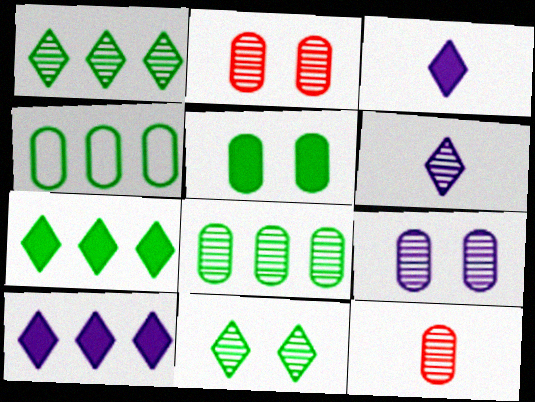[[8, 9, 12]]